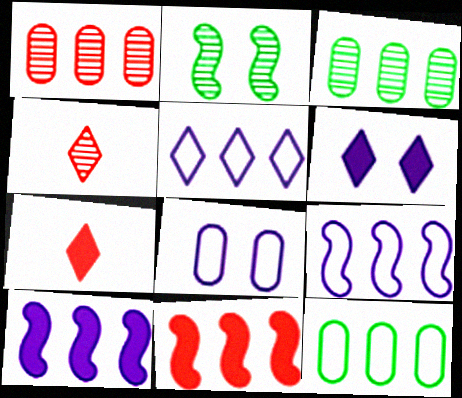[[3, 5, 11]]